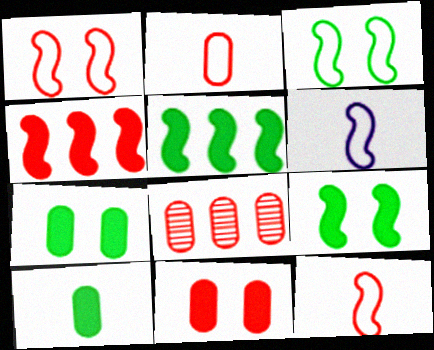[[2, 8, 11]]